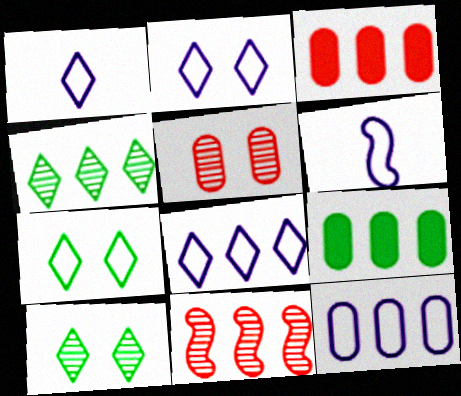[[1, 2, 8], 
[2, 6, 12], 
[3, 6, 10], 
[8, 9, 11]]